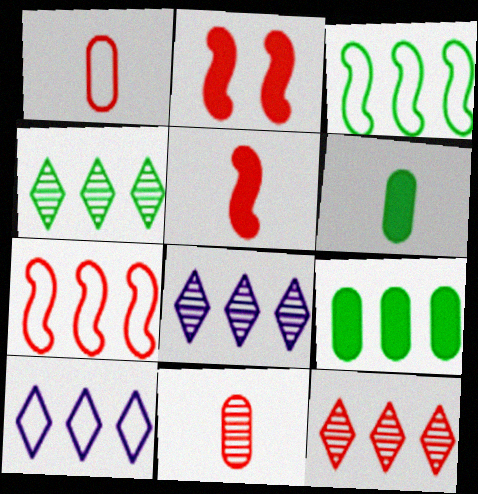[[1, 2, 12], 
[3, 4, 9], 
[4, 8, 12], 
[7, 8, 9]]